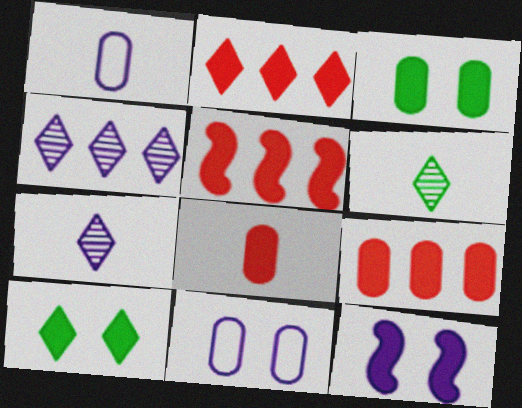[[1, 4, 12], 
[2, 5, 9], 
[5, 6, 11]]